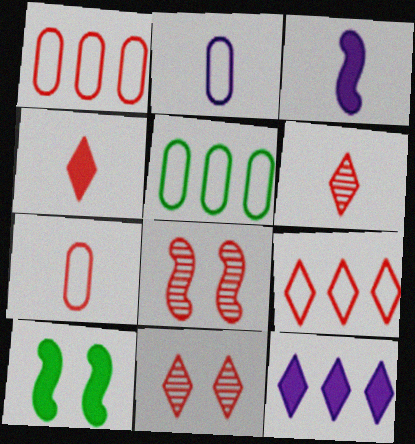[[1, 4, 8], 
[3, 5, 11], 
[4, 9, 11]]